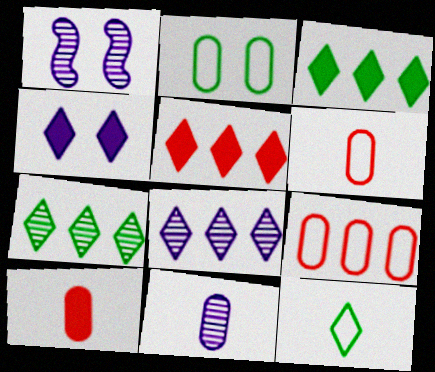[[1, 3, 6], 
[1, 8, 11]]